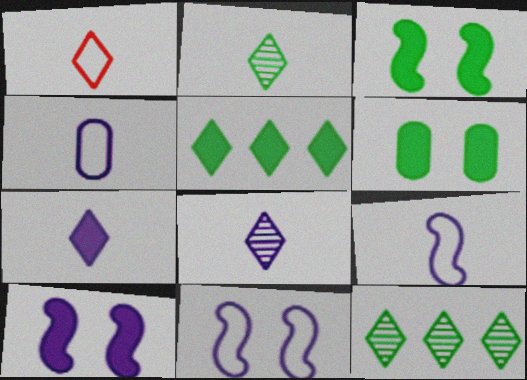[[1, 2, 7]]